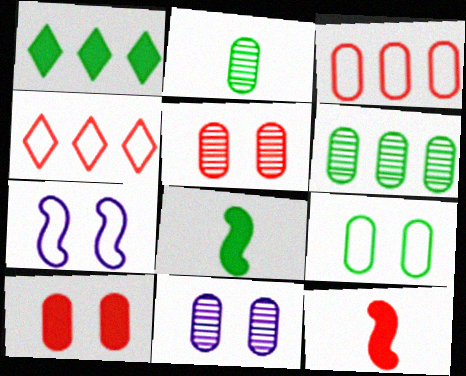[[4, 5, 12], 
[4, 8, 11], 
[9, 10, 11]]